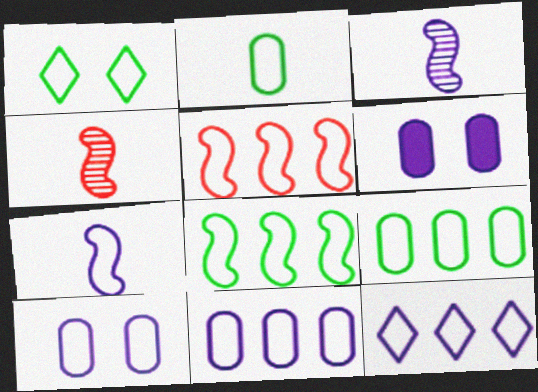[[1, 2, 8], 
[3, 6, 12], 
[5, 9, 12], 
[7, 10, 12]]